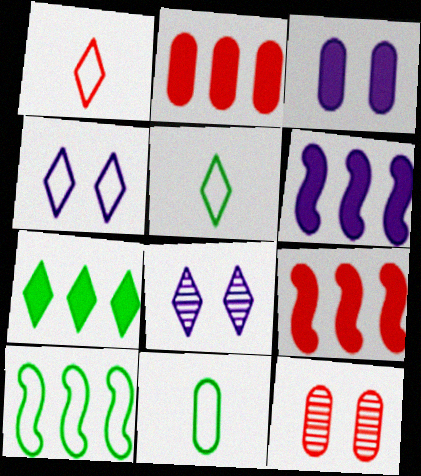[[1, 7, 8], 
[1, 9, 12], 
[2, 6, 7], 
[5, 6, 12], 
[8, 9, 11]]